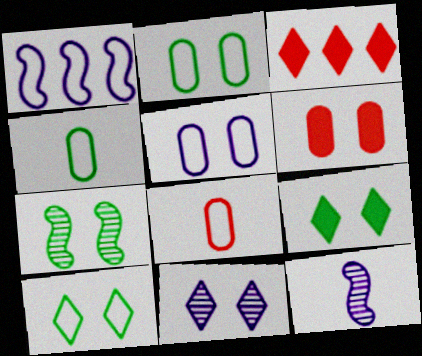[[1, 8, 10], 
[2, 3, 12], 
[2, 7, 9]]